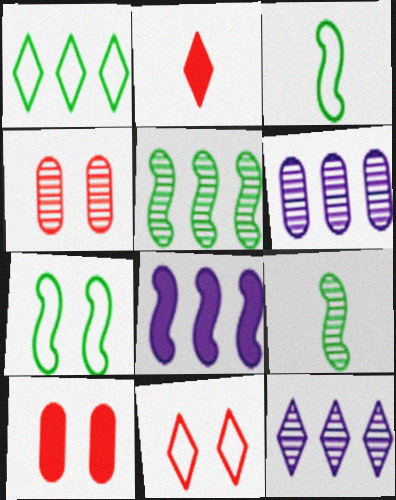[[2, 6, 7], 
[3, 10, 12], 
[4, 9, 12]]